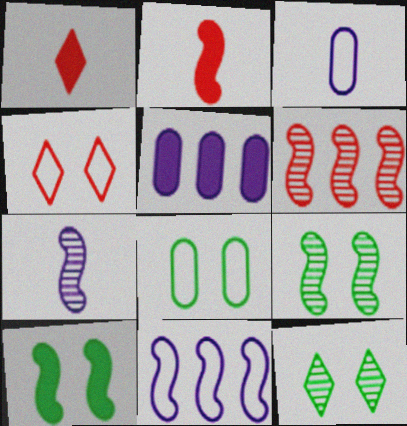[[1, 5, 10], 
[2, 9, 11], 
[6, 7, 9], 
[8, 10, 12]]